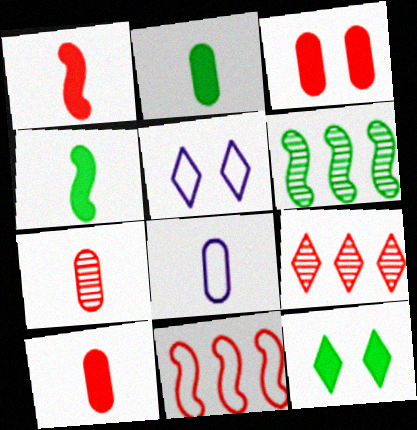[[2, 7, 8], 
[5, 6, 10]]